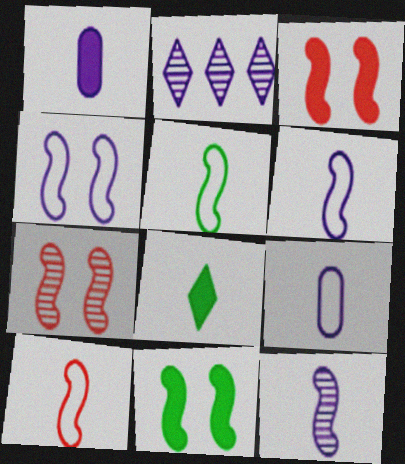[[1, 2, 4], 
[4, 7, 11], 
[5, 6, 10]]